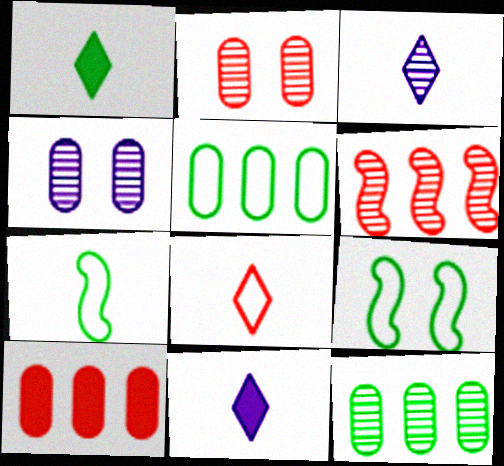[[1, 3, 8], 
[1, 9, 12], 
[3, 9, 10]]